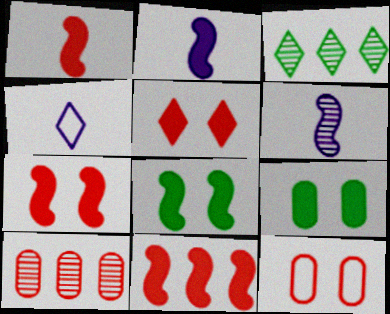[[1, 7, 11], 
[2, 3, 12], 
[2, 8, 11], 
[3, 4, 5], 
[4, 8, 10]]